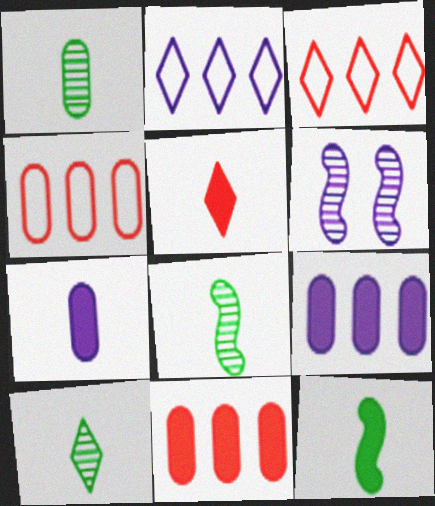[[1, 8, 10], 
[2, 6, 7], 
[5, 7, 12]]